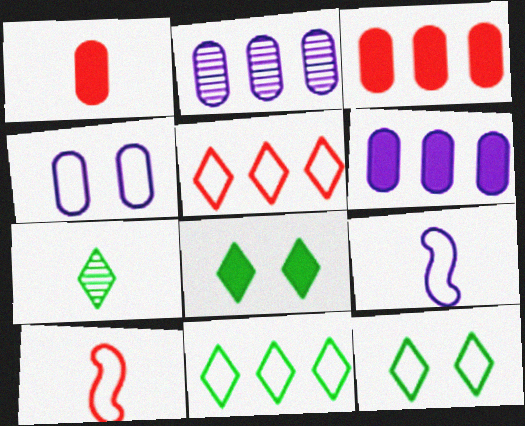[[1, 7, 9], 
[2, 8, 10], 
[4, 10, 11], 
[7, 8, 11]]